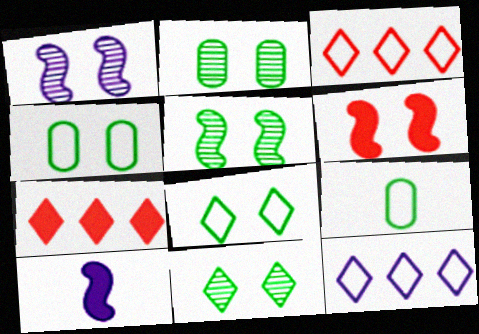[[1, 7, 9], 
[2, 3, 10], 
[2, 5, 11]]